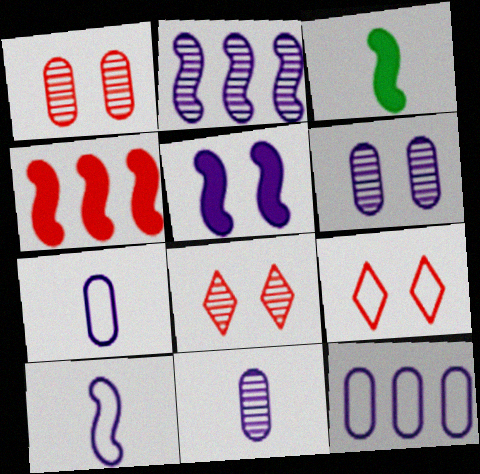[[2, 5, 10], 
[3, 4, 5], 
[3, 8, 12]]